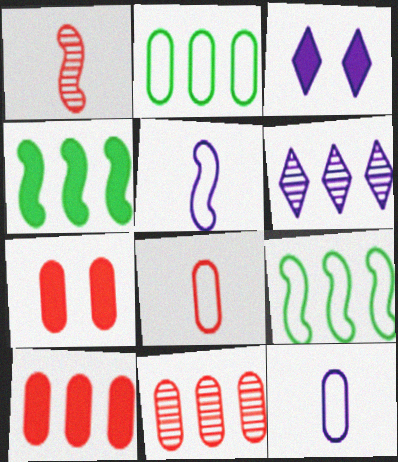[[1, 2, 3], 
[6, 9, 10], 
[7, 8, 11]]